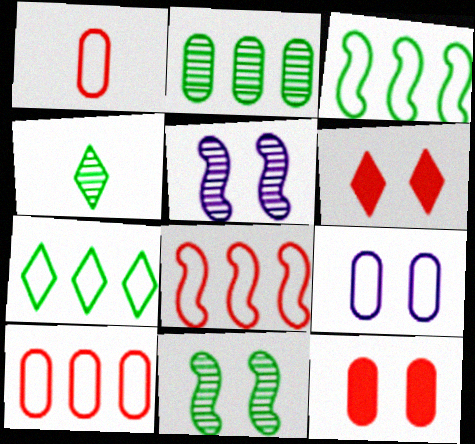[[2, 4, 11], 
[6, 9, 11]]